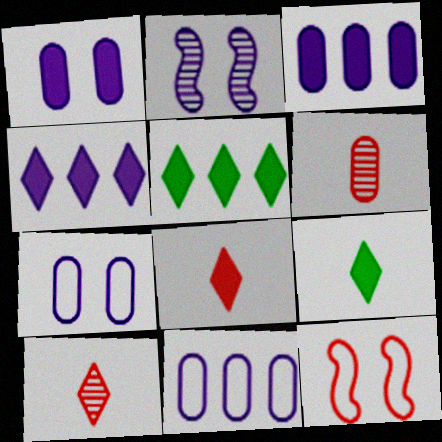[]